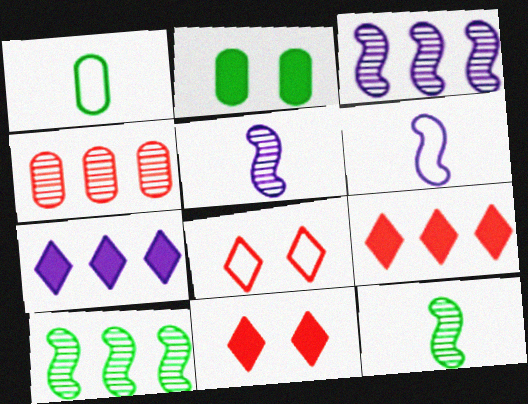[[1, 3, 11]]